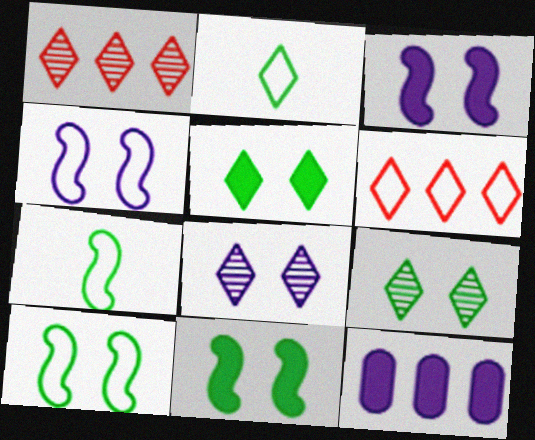[]